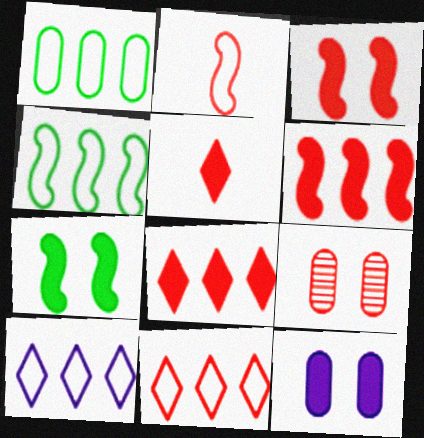[[2, 8, 9]]